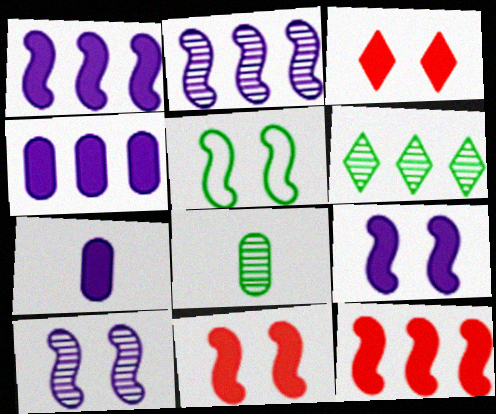[[5, 10, 11]]